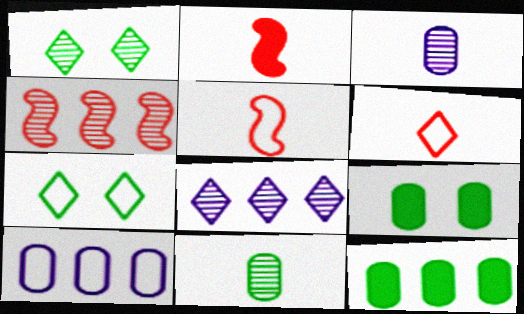[[1, 2, 10], 
[1, 3, 4], 
[5, 7, 10], 
[5, 8, 9]]